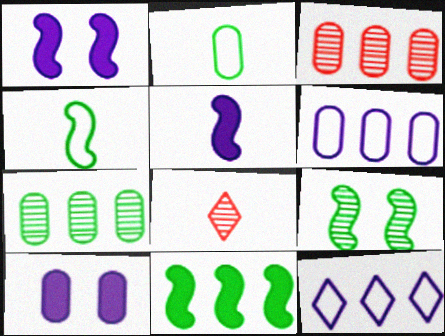[[2, 3, 10], 
[2, 5, 8], 
[3, 11, 12], 
[4, 9, 11]]